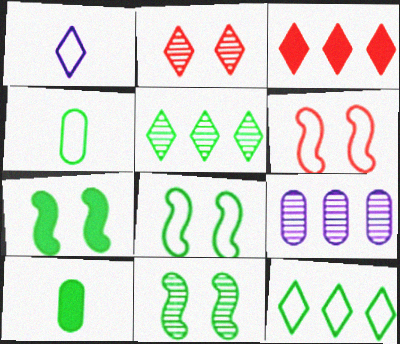[[4, 5, 7], 
[4, 8, 12], 
[5, 8, 10], 
[7, 8, 11], 
[10, 11, 12]]